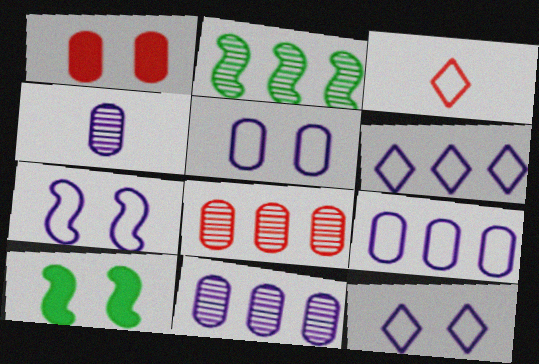[[3, 10, 11], 
[5, 7, 12]]